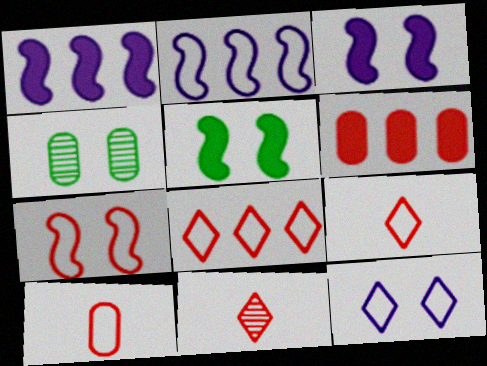[[1, 4, 9], 
[6, 7, 11], 
[7, 8, 10]]